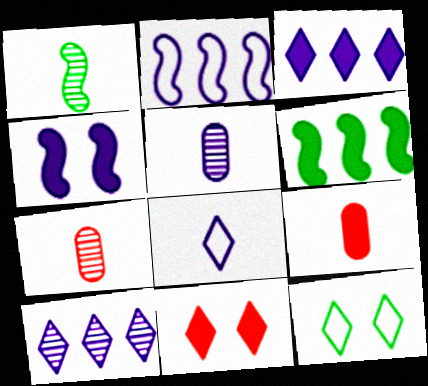[[1, 8, 9]]